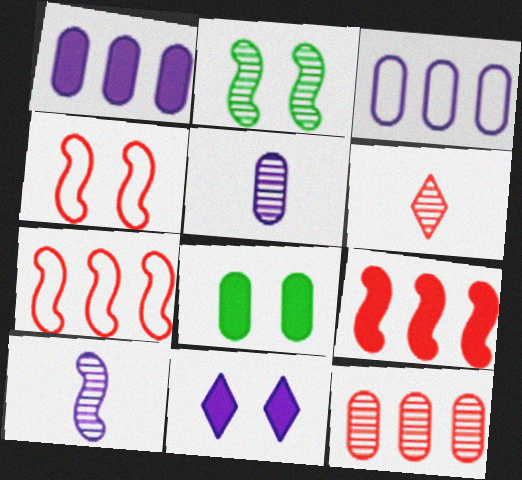[[3, 10, 11]]